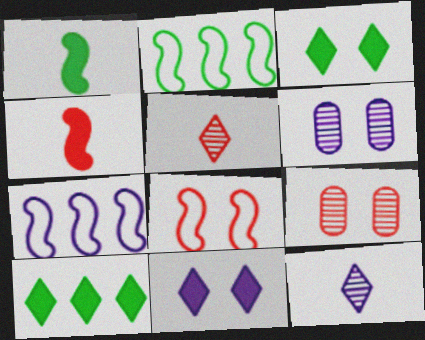[[3, 6, 8]]